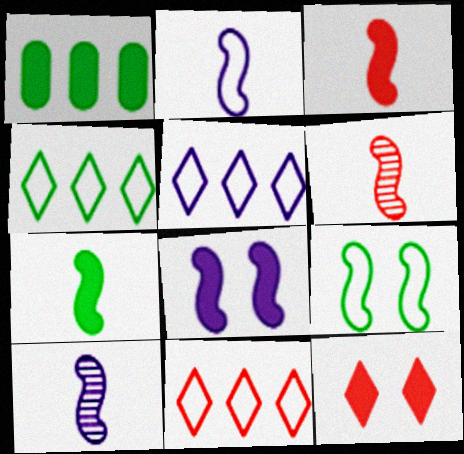[[2, 6, 7], 
[4, 5, 11]]